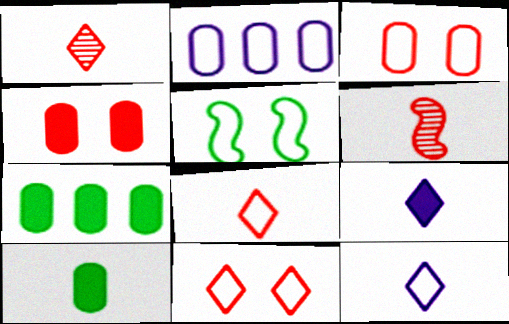[[2, 5, 8], 
[6, 10, 12]]